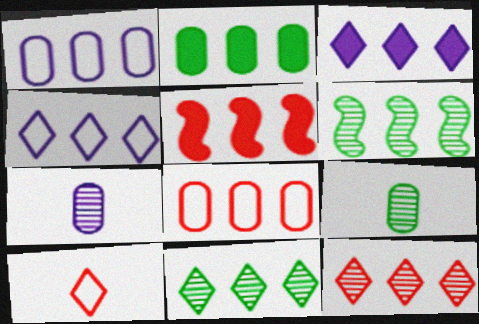[[1, 5, 11], 
[2, 3, 5], 
[3, 6, 8], 
[5, 8, 12]]